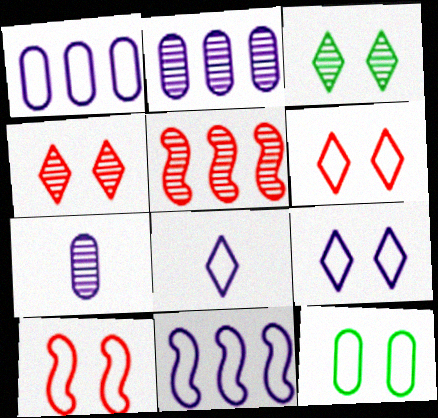[[3, 5, 7], 
[9, 10, 12]]